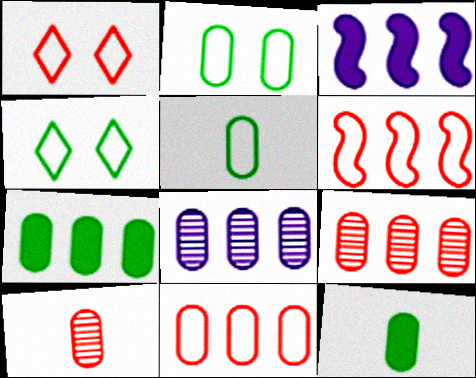[[3, 4, 10], 
[7, 8, 11]]